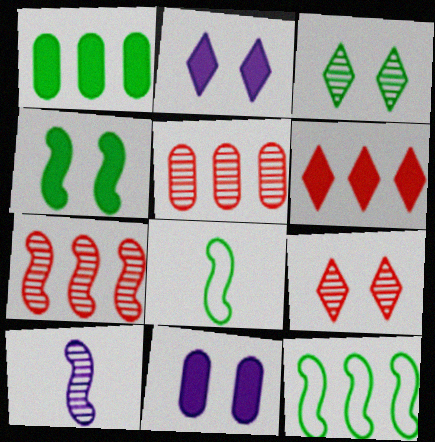[[1, 3, 8], 
[2, 5, 8], 
[3, 5, 10]]